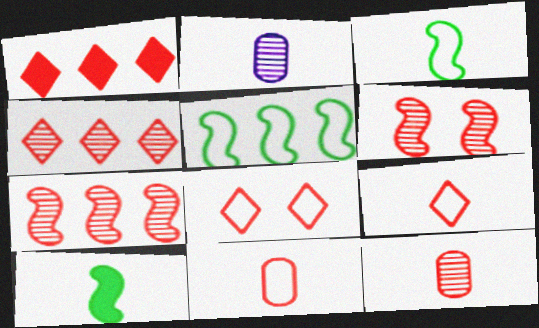[[1, 6, 11], 
[2, 9, 10], 
[4, 6, 12]]